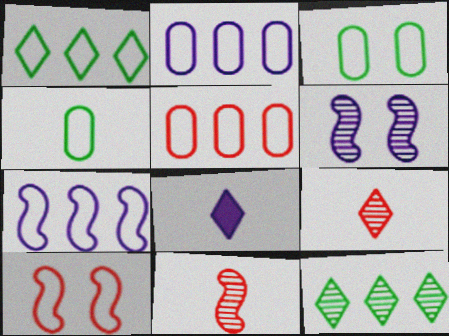[[1, 5, 7], 
[2, 6, 8], 
[4, 8, 11]]